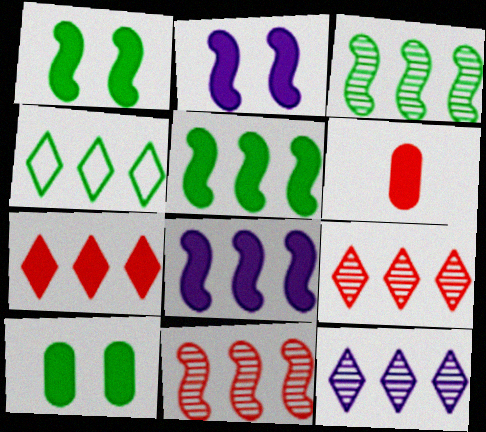[[4, 7, 12]]